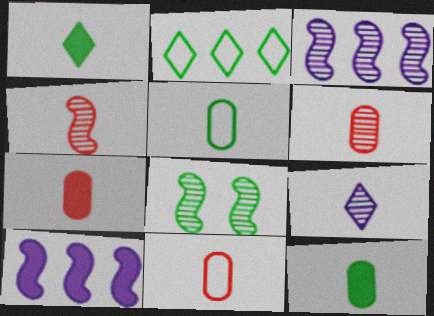[[2, 8, 12], 
[3, 4, 8], 
[6, 7, 11]]